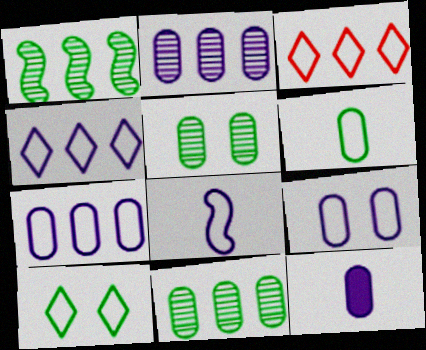[[2, 9, 12], 
[4, 8, 9]]